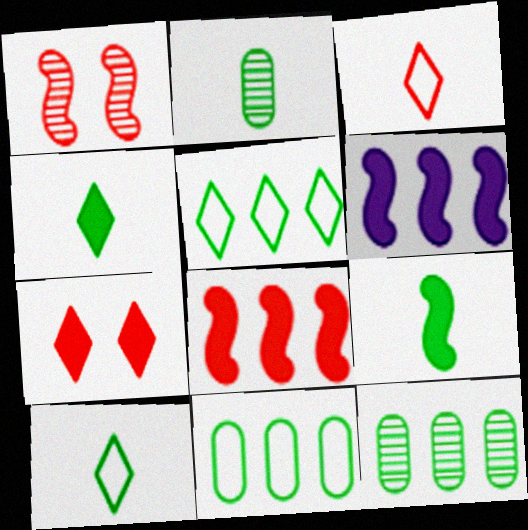[[2, 9, 10]]